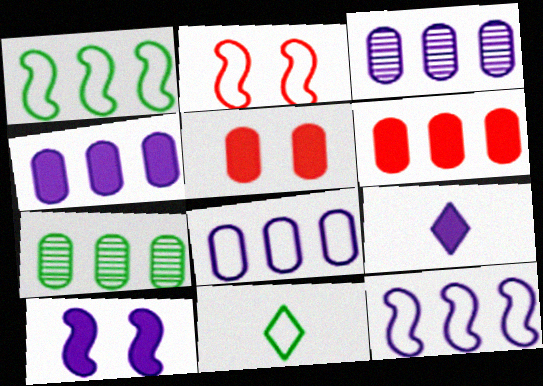[[2, 7, 9], 
[2, 8, 11], 
[3, 4, 8], 
[4, 9, 10], 
[6, 7, 8]]